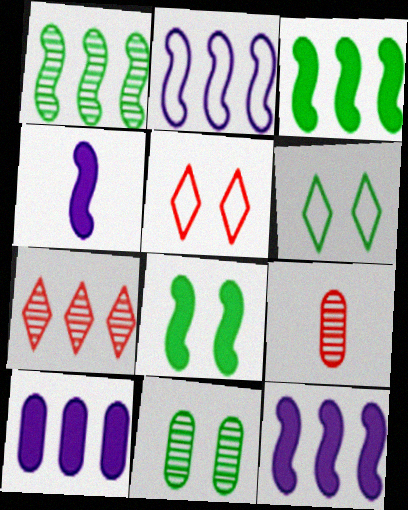[[6, 8, 11], 
[6, 9, 12]]